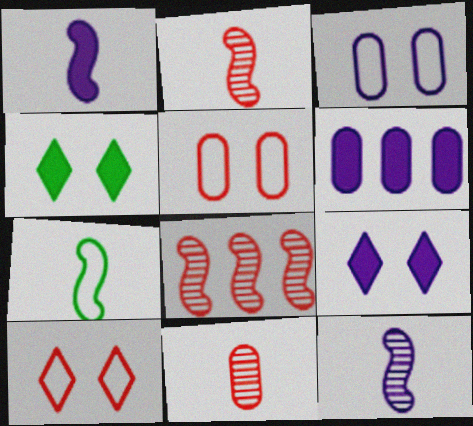[[1, 2, 7], 
[1, 6, 9]]